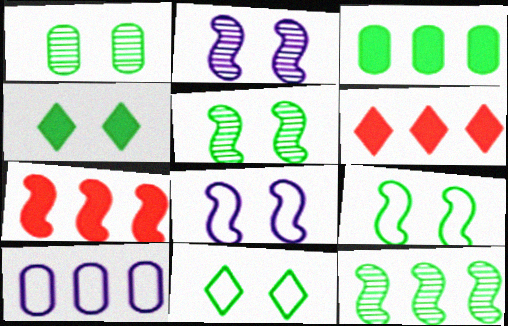[[1, 4, 9], 
[6, 10, 12]]